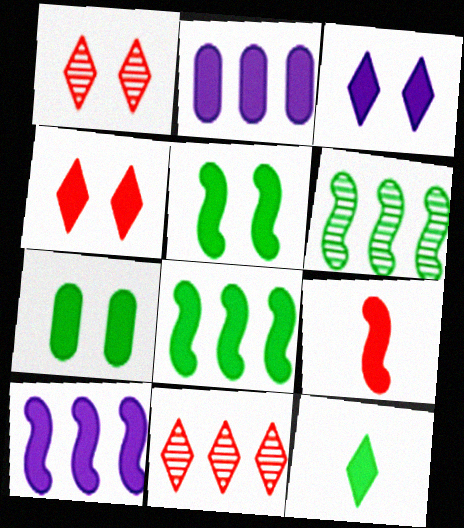[[5, 9, 10], 
[7, 8, 12]]